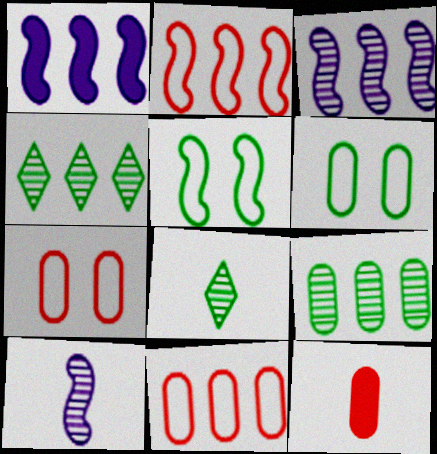[[1, 4, 11], 
[1, 7, 8]]